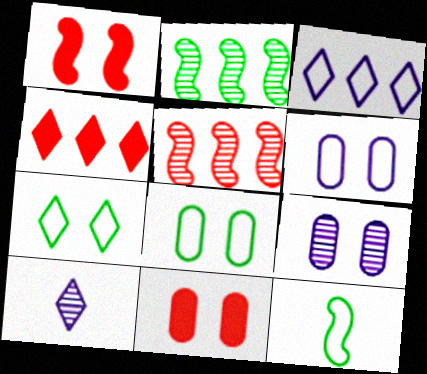[[1, 7, 9], 
[4, 7, 10], 
[4, 9, 12], 
[8, 9, 11]]